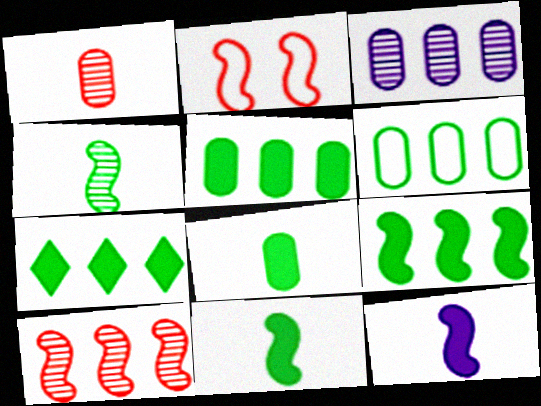[[5, 7, 9]]